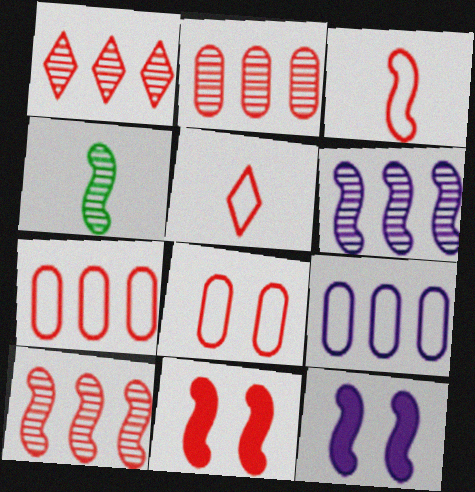[[1, 2, 10], 
[2, 5, 11], 
[3, 10, 11]]